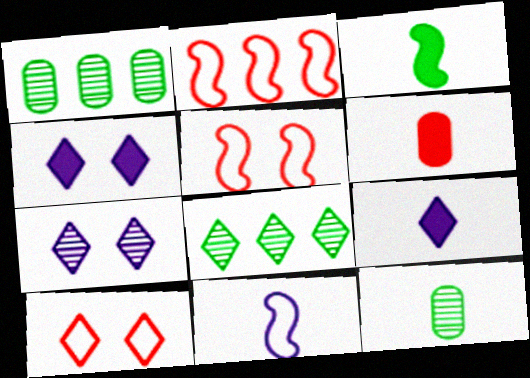[[1, 5, 9], 
[2, 4, 12], 
[3, 6, 9], 
[8, 9, 10]]